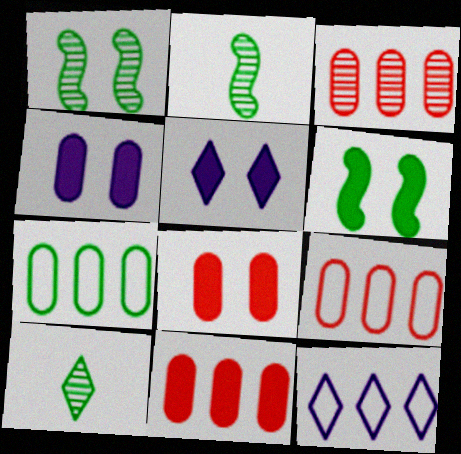[[2, 5, 9], 
[2, 8, 12], 
[3, 9, 11], 
[5, 6, 8], 
[6, 7, 10]]